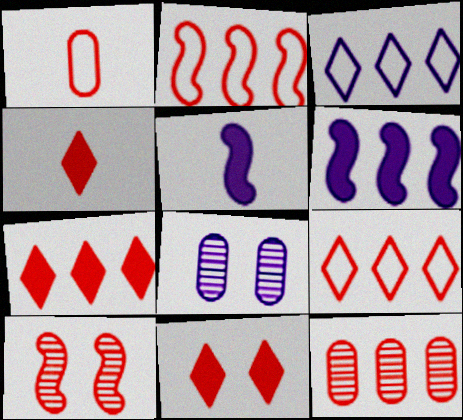[[1, 7, 10], 
[2, 7, 12], 
[3, 5, 8], 
[4, 7, 11]]